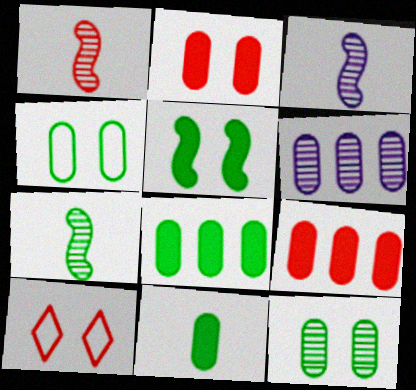[[1, 3, 7], 
[1, 9, 10], 
[3, 8, 10]]